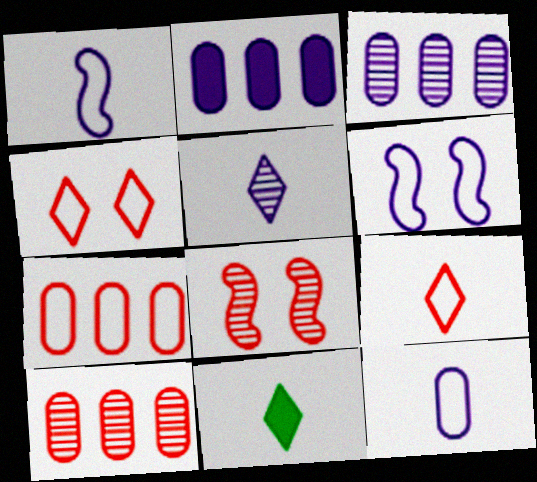[[2, 5, 6], 
[5, 9, 11], 
[6, 10, 11]]